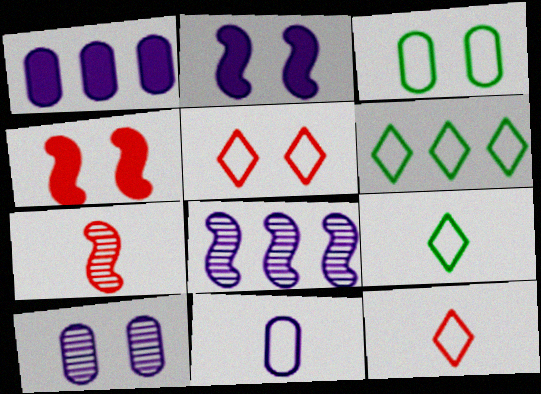[[1, 10, 11]]